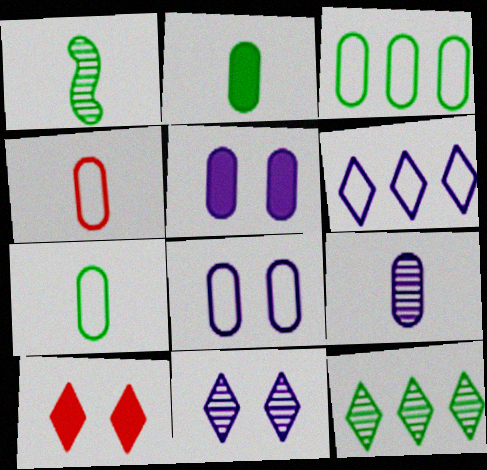[[2, 4, 9], 
[3, 4, 8]]